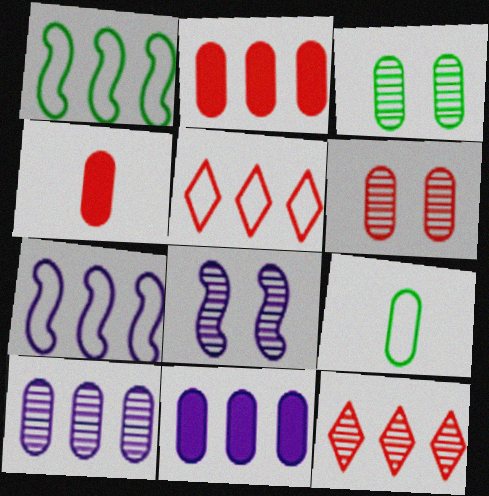[[1, 11, 12], 
[6, 9, 11]]